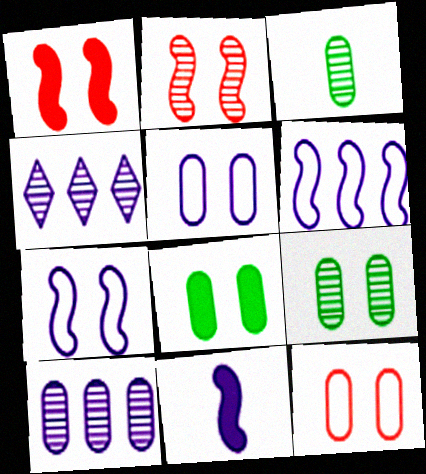[[2, 3, 4], 
[4, 5, 11]]